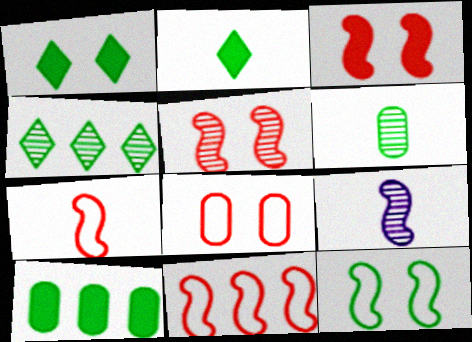[]